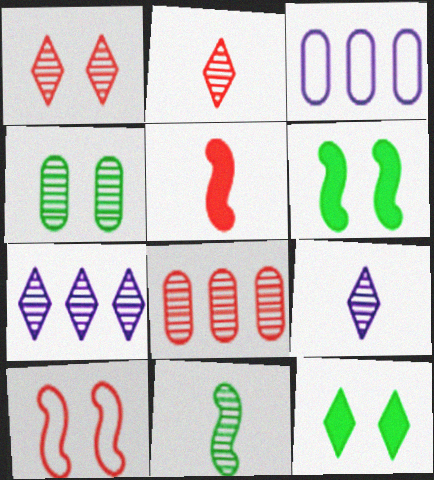[[2, 3, 6]]